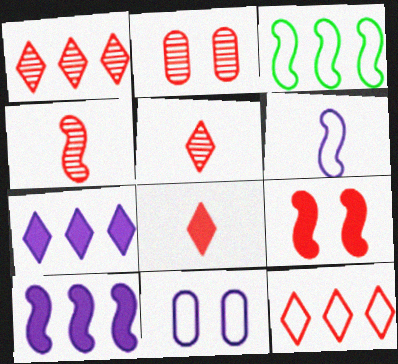[[1, 2, 4]]